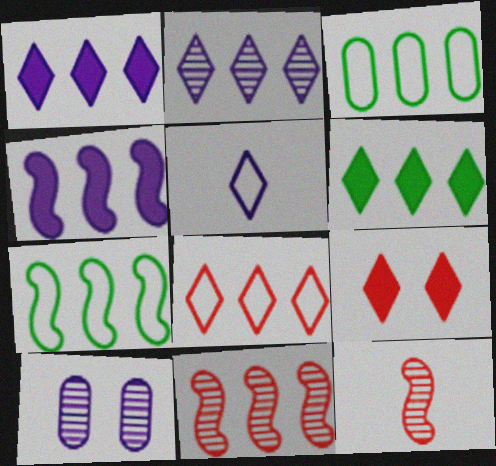[[1, 3, 11], 
[2, 6, 8], 
[4, 5, 10], 
[4, 7, 11]]